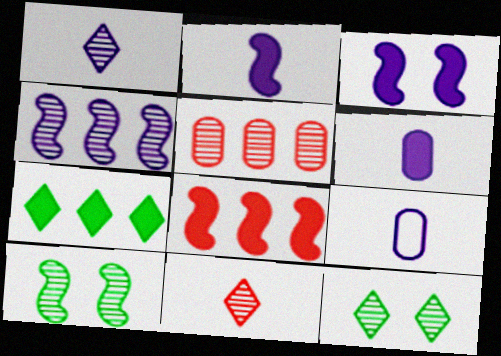[[1, 2, 9], 
[1, 5, 10], 
[8, 9, 12]]